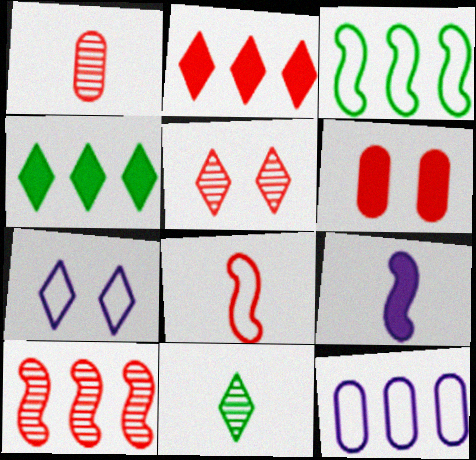[[1, 5, 10], 
[2, 7, 11], 
[4, 6, 9], 
[4, 10, 12]]